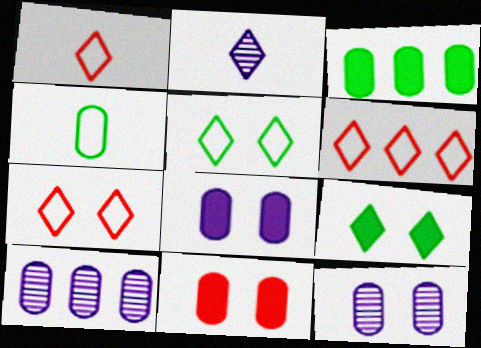[[1, 6, 7], 
[2, 6, 9], 
[4, 10, 11]]